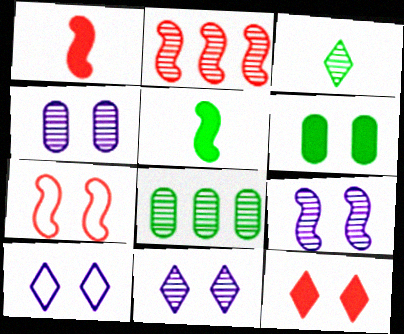[[1, 2, 7], 
[1, 8, 10], 
[2, 3, 4], 
[4, 9, 11], 
[6, 7, 11]]